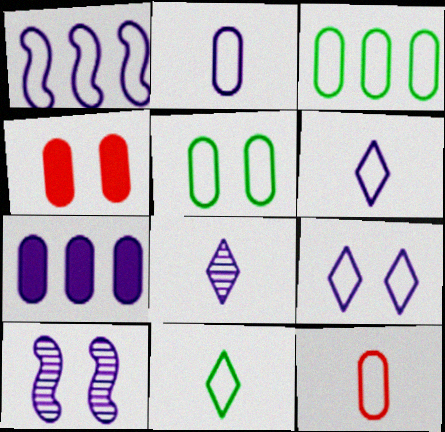[[1, 2, 9], 
[6, 7, 10]]